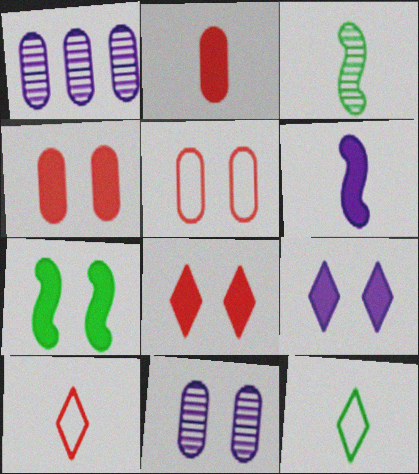[[1, 7, 10], 
[4, 7, 9]]